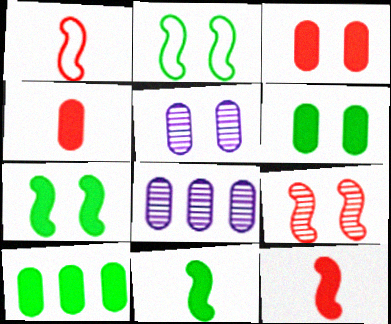[]